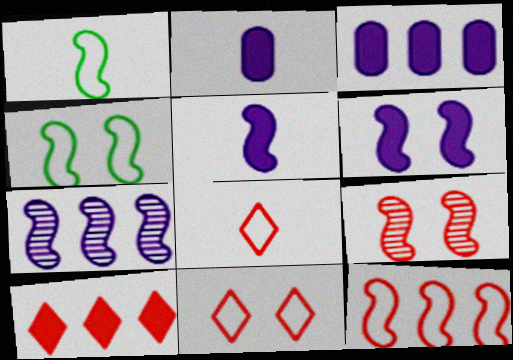[[4, 6, 9]]